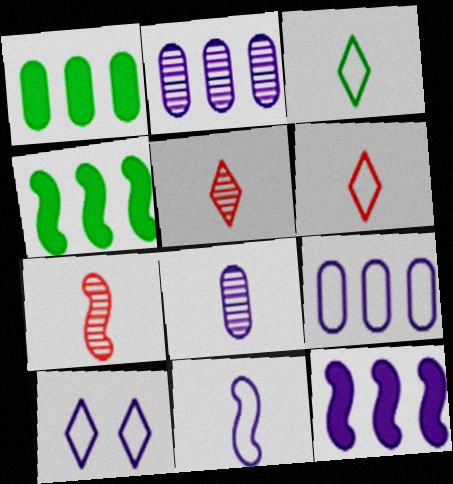[[1, 7, 10], 
[8, 10, 12], 
[9, 10, 11]]